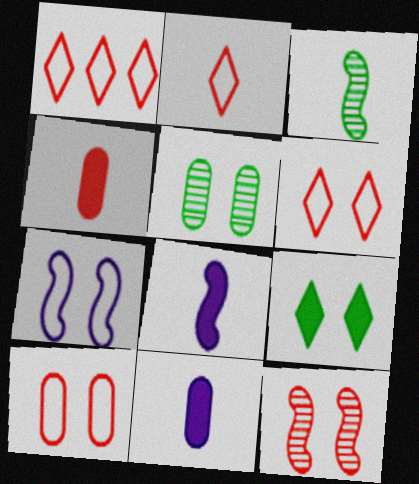[[1, 2, 6], 
[1, 4, 12], 
[1, 5, 8], 
[2, 3, 11]]